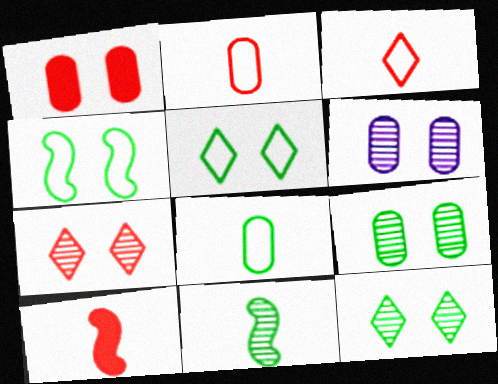[]